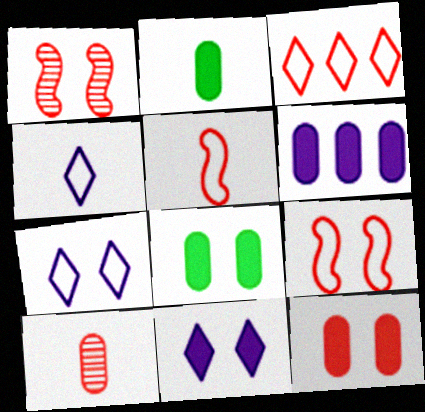[[1, 7, 8], 
[2, 6, 12]]